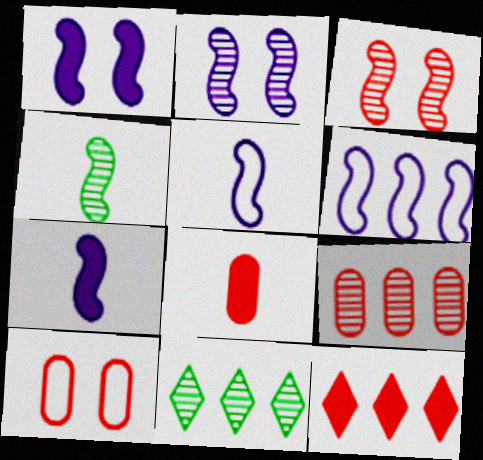[[2, 6, 7], 
[7, 10, 11], 
[8, 9, 10]]